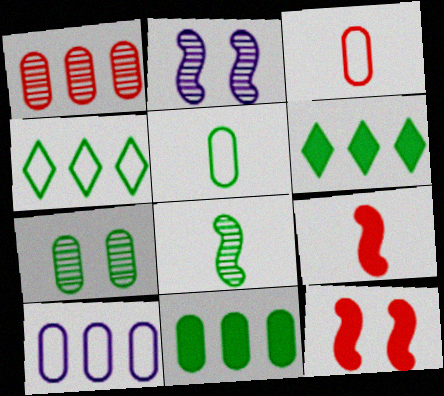[[1, 10, 11], 
[2, 3, 6], 
[5, 7, 11]]